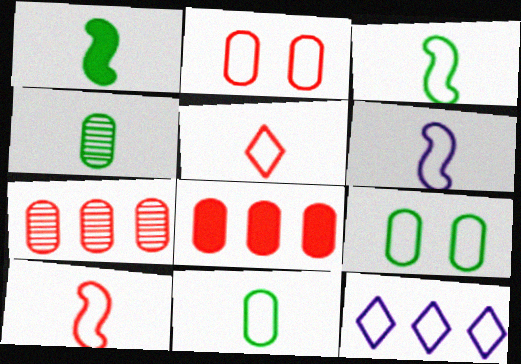[[2, 3, 12], 
[3, 6, 10], 
[5, 6, 11], 
[9, 10, 12]]